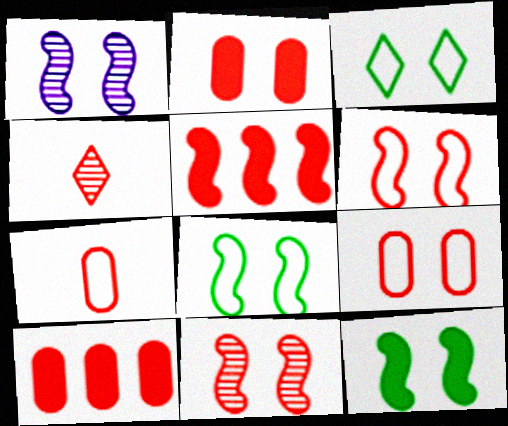[[1, 2, 3], 
[1, 6, 12], 
[4, 5, 9], 
[4, 6, 10]]